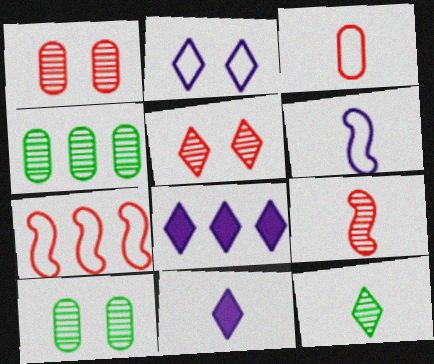[[4, 7, 8], 
[7, 10, 11]]